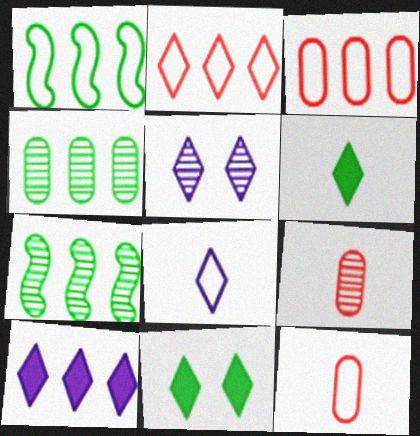[[2, 5, 6], 
[3, 7, 10], 
[5, 7, 9], 
[5, 8, 10]]